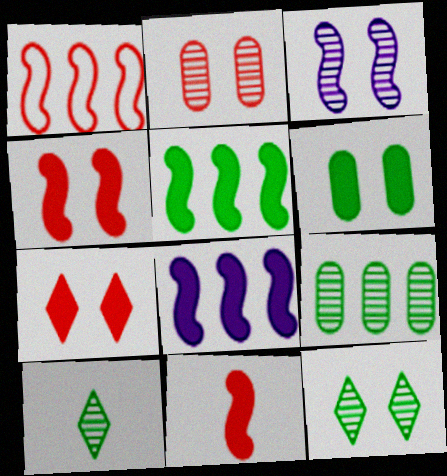[[2, 3, 12]]